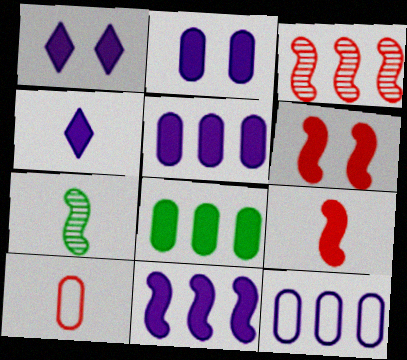[[1, 8, 9], 
[2, 4, 11], 
[4, 6, 8], 
[4, 7, 10]]